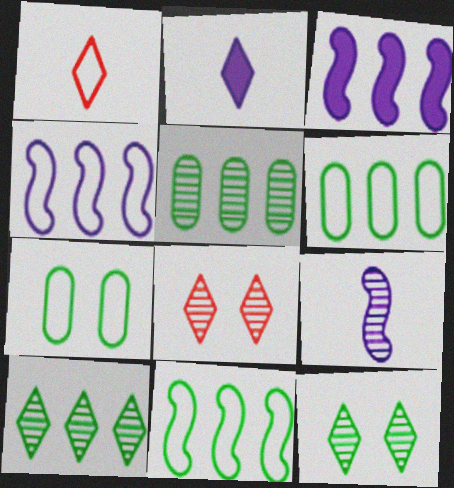[[1, 4, 7], 
[5, 8, 9]]